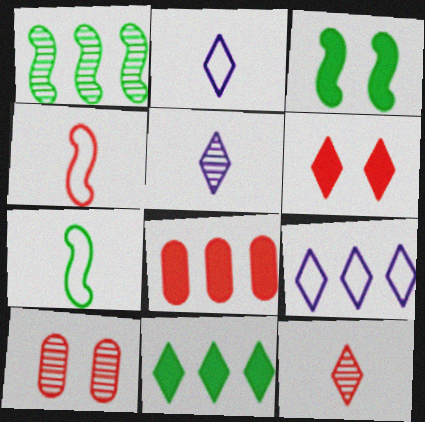[[1, 3, 7], 
[1, 5, 10], 
[1, 8, 9]]